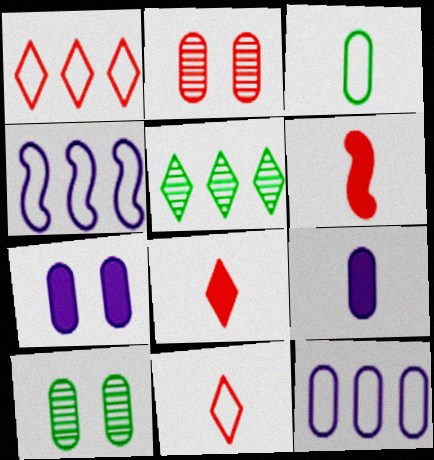[[1, 2, 6], 
[4, 8, 10]]